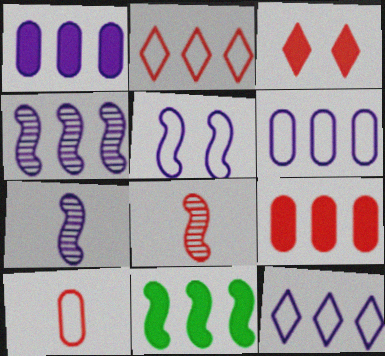[[1, 4, 12], 
[5, 8, 11]]